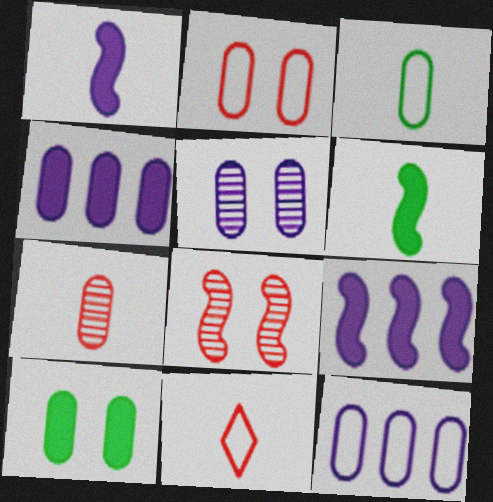[[2, 3, 12], 
[2, 5, 10], 
[7, 10, 12]]